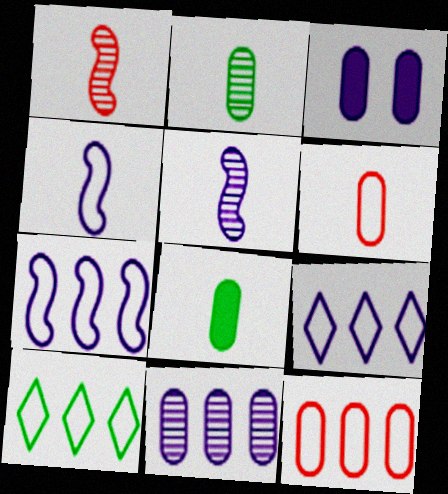[[1, 3, 10], 
[2, 3, 12], 
[3, 5, 9], 
[7, 10, 12]]